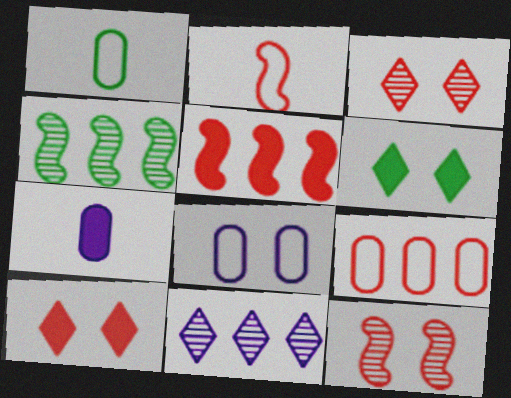[[1, 4, 6], 
[1, 8, 9], 
[2, 5, 12], 
[5, 6, 7], 
[6, 8, 12]]